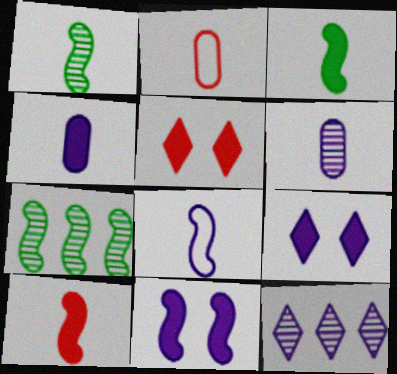[[1, 8, 10], 
[2, 7, 9]]